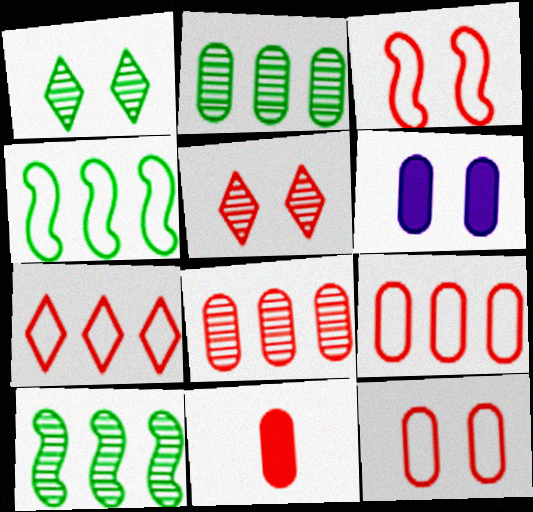[[1, 3, 6], 
[8, 11, 12]]